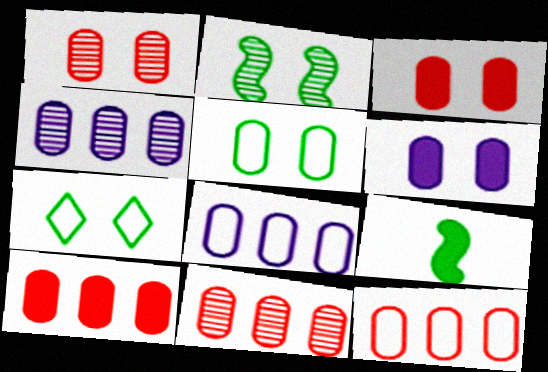[[1, 5, 6], 
[10, 11, 12]]